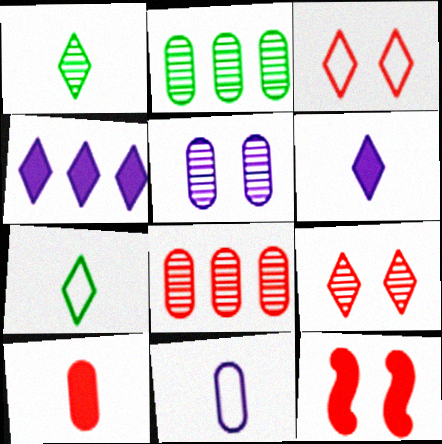[[1, 3, 4], 
[4, 7, 9]]